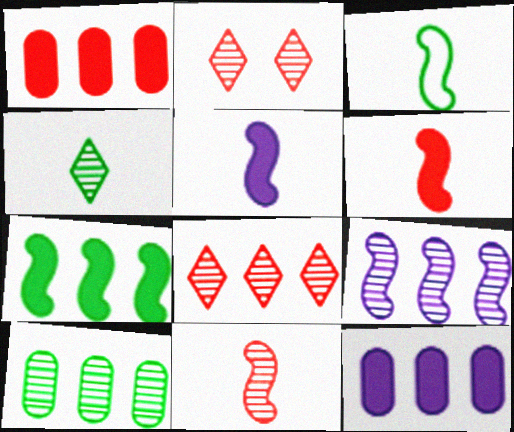[[2, 3, 12], 
[3, 5, 11], 
[8, 9, 10]]